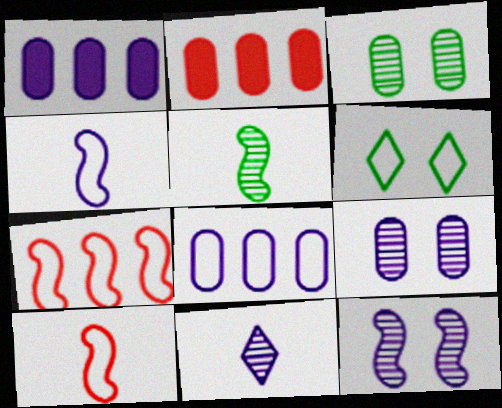[[6, 8, 10]]